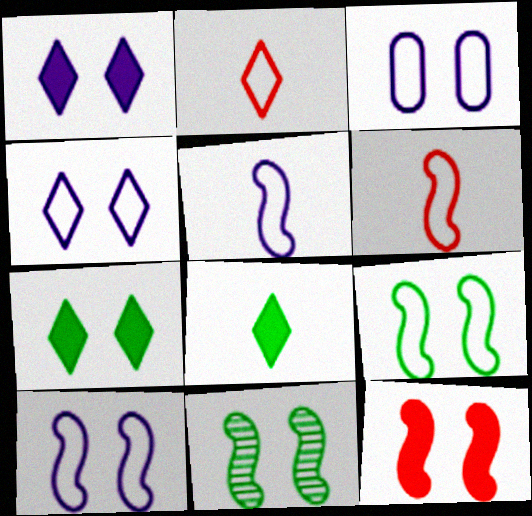[[3, 4, 10], 
[10, 11, 12]]